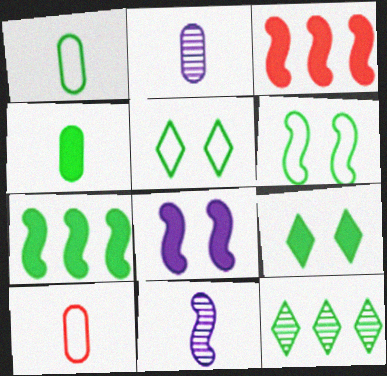[[2, 3, 5], 
[2, 4, 10], 
[3, 6, 11], 
[4, 6, 12], 
[4, 7, 9], 
[8, 10, 12]]